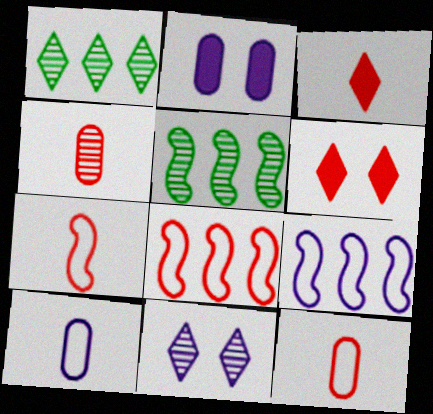[[1, 2, 7], 
[3, 4, 7], 
[4, 5, 11], 
[4, 6, 8], 
[5, 6, 10]]